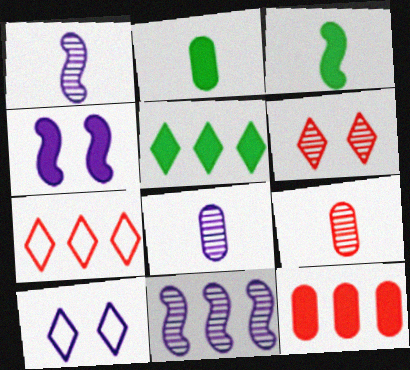[]